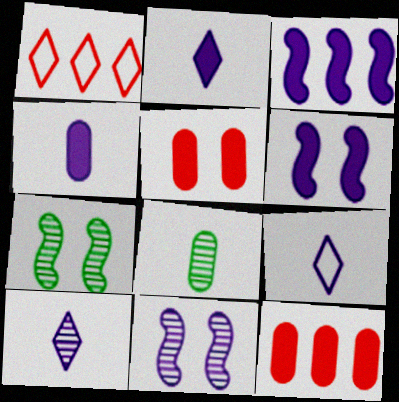[[1, 4, 7], 
[1, 6, 8], 
[2, 9, 10], 
[7, 9, 12]]